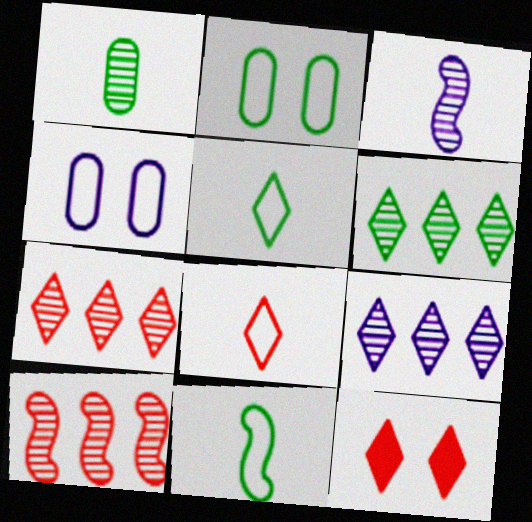[[5, 9, 12], 
[6, 7, 9], 
[7, 8, 12]]